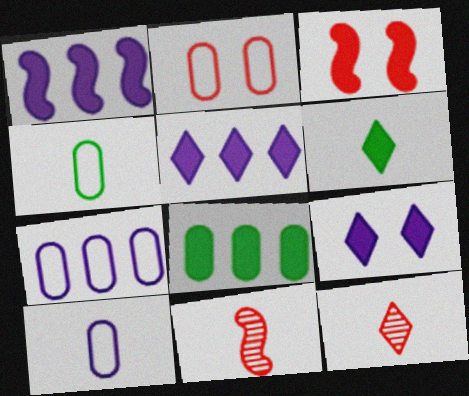[[2, 4, 7], 
[6, 10, 11]]